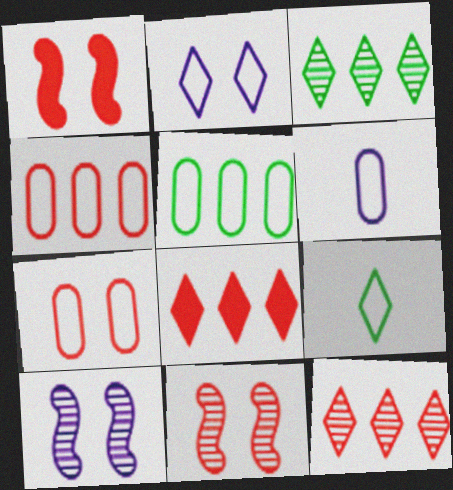[[1, 3, 6], 
[5, 6, 7]]